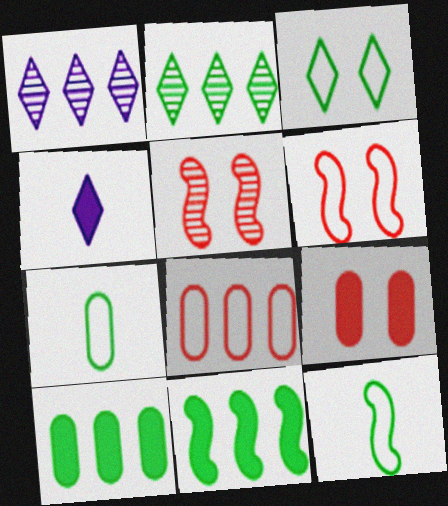[[1, 8, 11], 
[1, 9, 12], 
[4, 9, 11]]